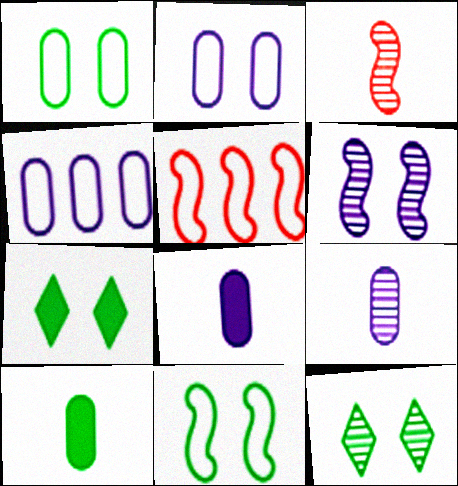[[3, 4, 7], 
[5, 7, 9], 
[5, 8, 12]]